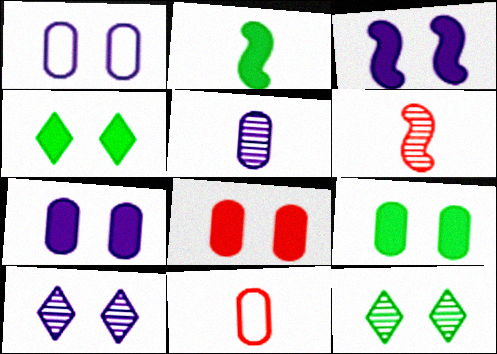[[1, 3, 10], 
[3, 4, 8], 
[7, 8, 9]]